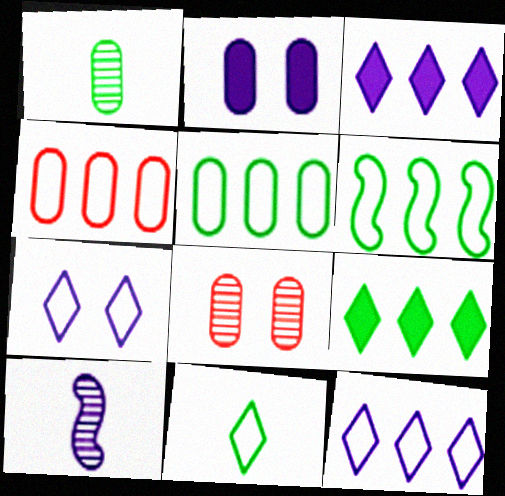[[1, 2, 4], 
[2, 10, 12], 
[4, 6, 12]]